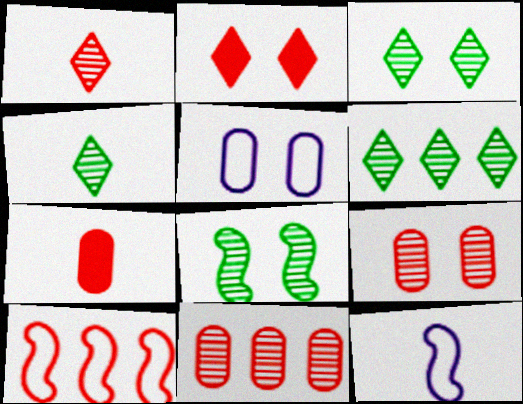[[2, 5, 8], 
[3, 4, 6], 
[4, 7, 12]]